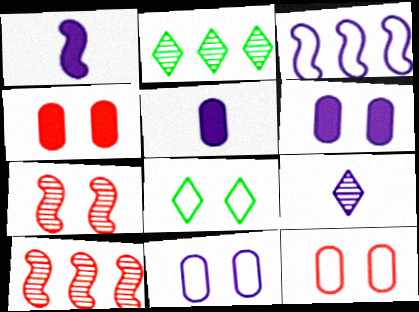[[1, 2, 12], 
[3, 6, 9], 
[5, 8, 10], 
[6, 7, 8]]